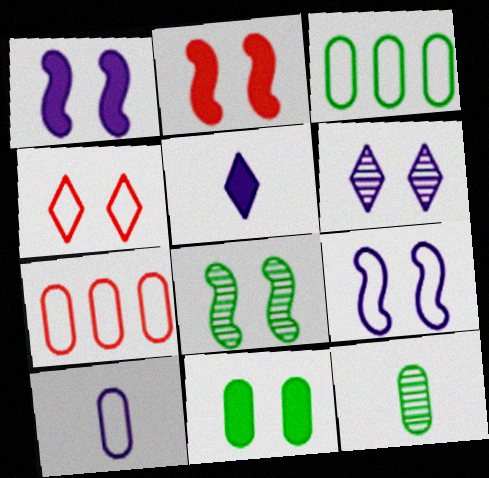[[2, 8, 9], 
[3, 11, 12], 
[5, 7, 8]]